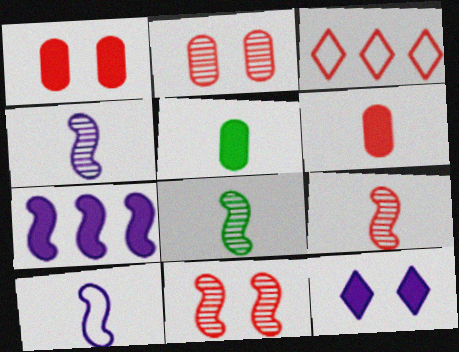[[1, 3, 9], 
[3, 6, 11], 
[4, 8, 9]]